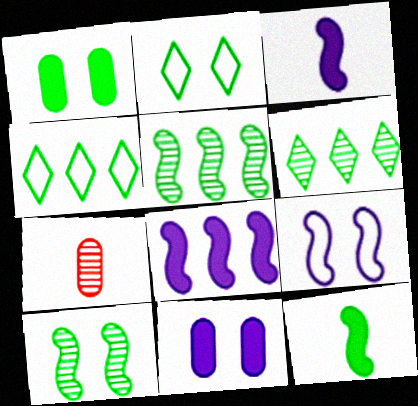[[1, 2, 10], 
[2, 7, 8]]